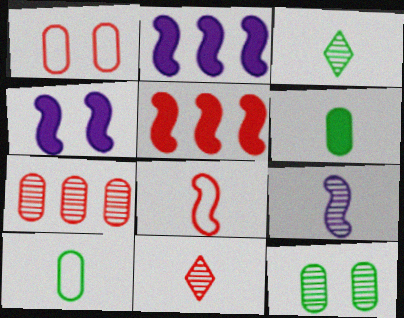[[1, 2, 3], 
[1, 5, 11]]